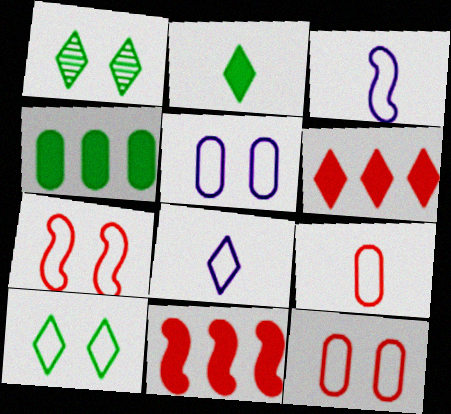[[1, 6, 8], 
[5, 7, 10]]